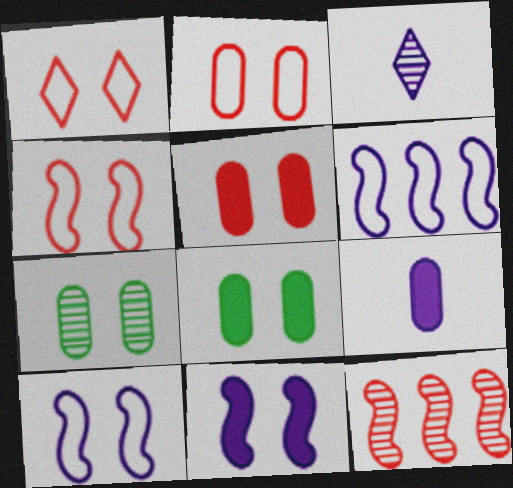[[1, 2, 4], 
[1, 7, 11], 
[3, 7, 12]]